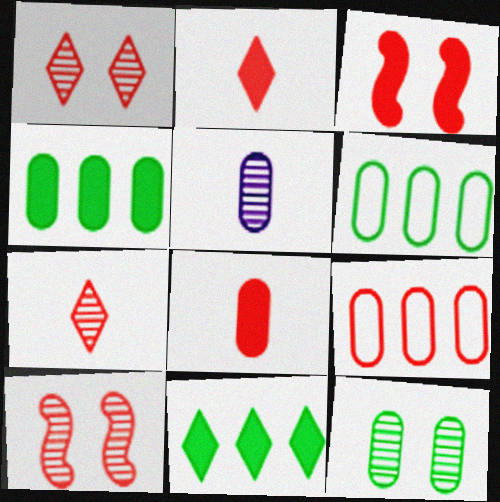[[2, 9, 10], 
[3, 7, 9]]